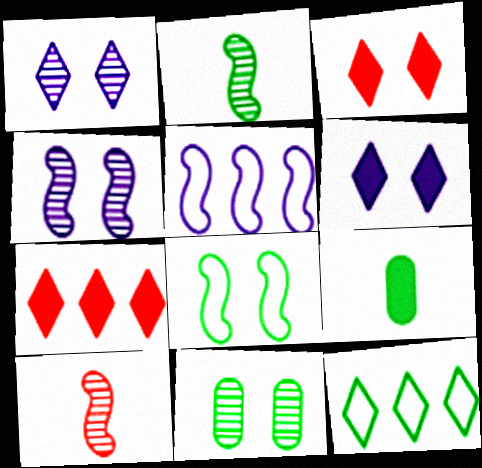[]